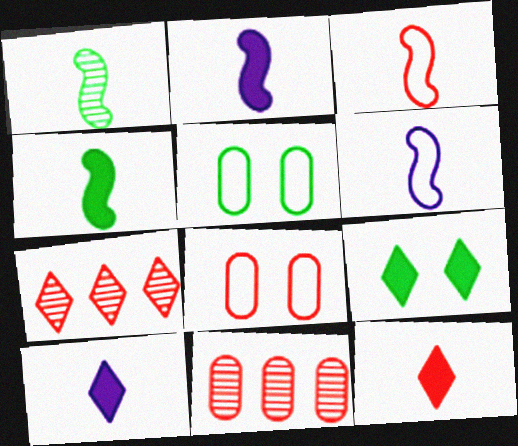[[1, 2, 3], 
[2, 5, 7], 
[6, 9, 11]]